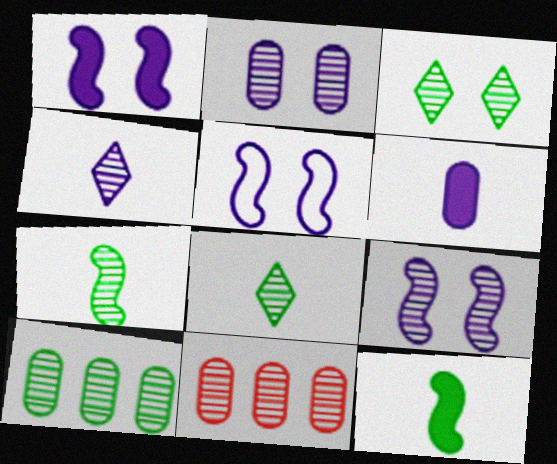[[1, 5, 9], 
[3, 7, 10], 
[8, 9, 11]]